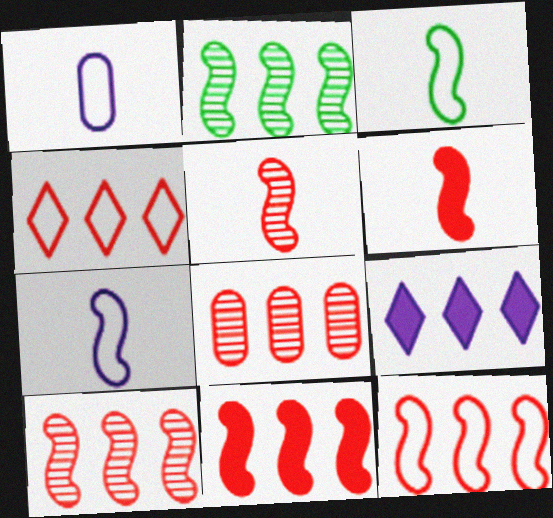[[4, 8, 11], 
[10, 11, 12]]